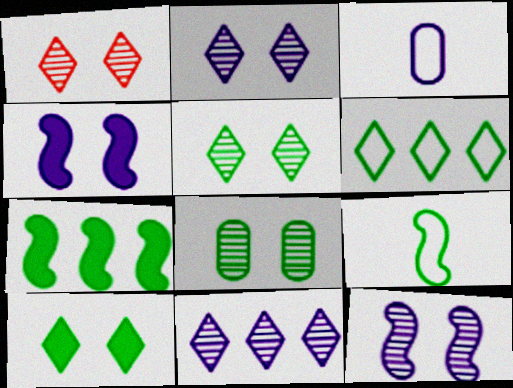[[1, 2, 5], 
[1, 3, 7], 
[1, 8, 12], 
[3, 4, 11]]